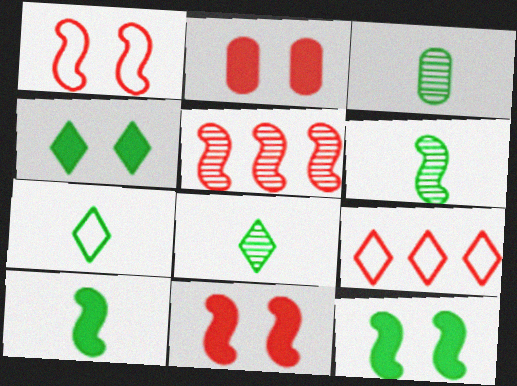[[3, 6, 8], 
[3, 7, 10]]